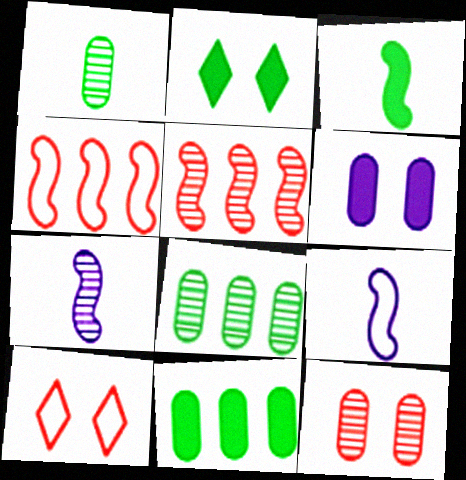[[2, 3, 11], 
[7, 10, 11]]